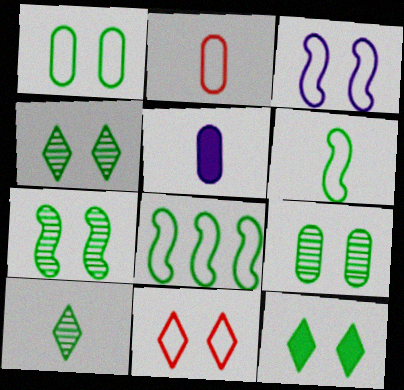[[1, 3, 11], 
[1, 7, 12], 
[4, 7, 9]]